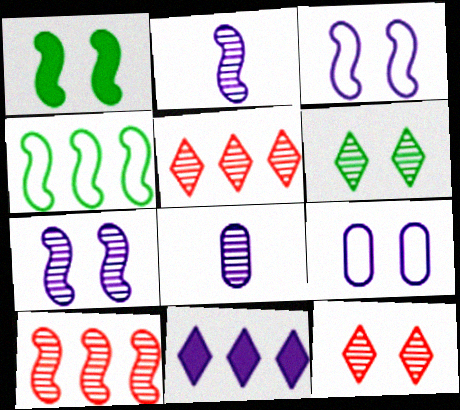[[1, 9, 12], 
[2, 9, 11], 
[3, 8, 11], 
[6, 8, 10]]